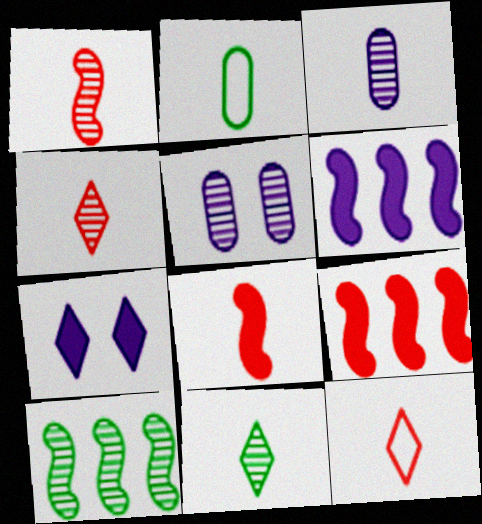[[1, 3, 11], 
[4, 5, 10]]